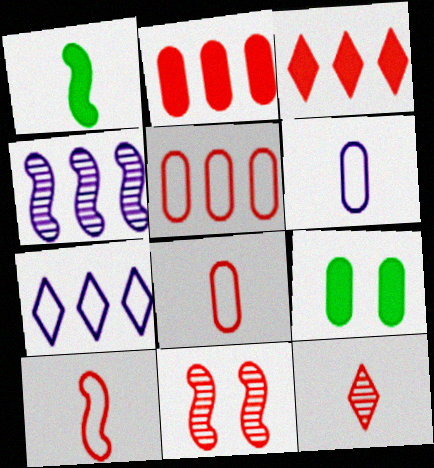[[1, 6, 12], 
[3, 8, 11]]